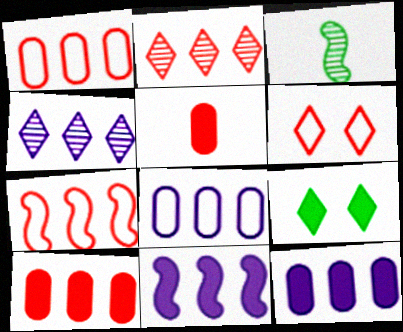[[2, 7, 10], 
[3, 6, 12], 
[4, 8, 11], 
[5, 9, 11]]